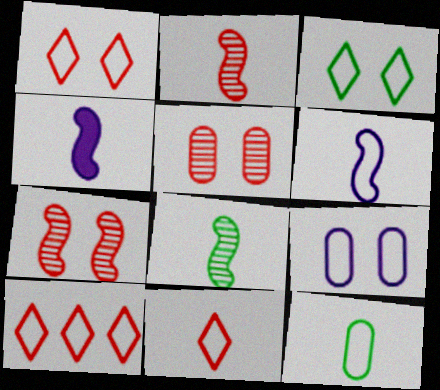[[1, 10, 11], 
[6, 11, 12]]